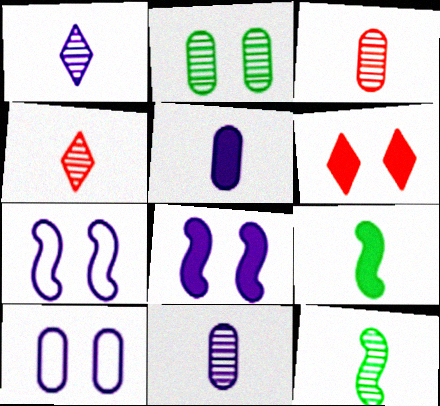[[1, 3, 12], 
[2, 6, 7], 
[4, 11, 12]]